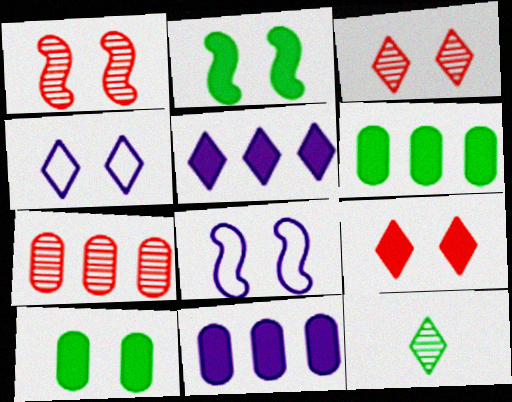[[1, 2, 8], 
[1, 4, 10], 
[3, 8, 10]]